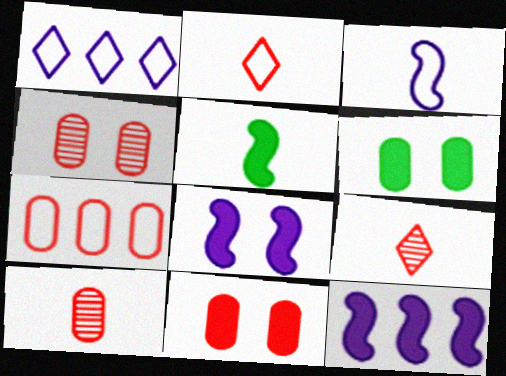[[1, 4, 5], 
[7, 10, 11]]